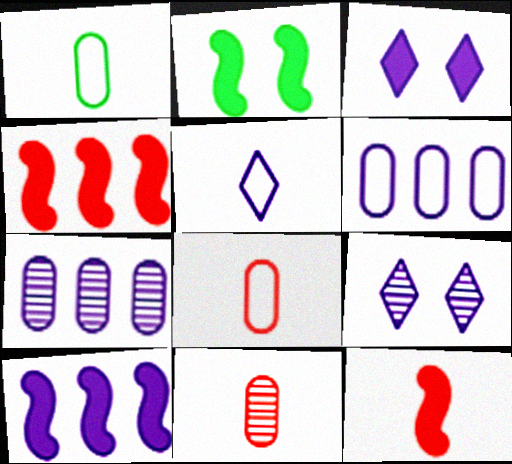[[1, 4, 9], 
[2, 10, 12]]